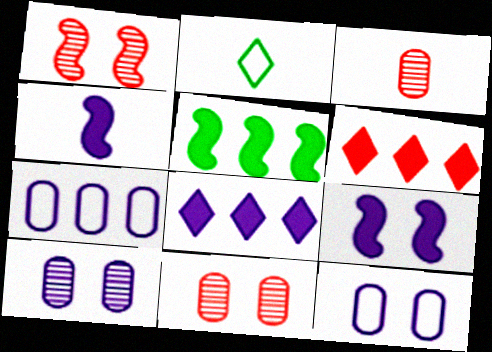[[2, 3, 4]]